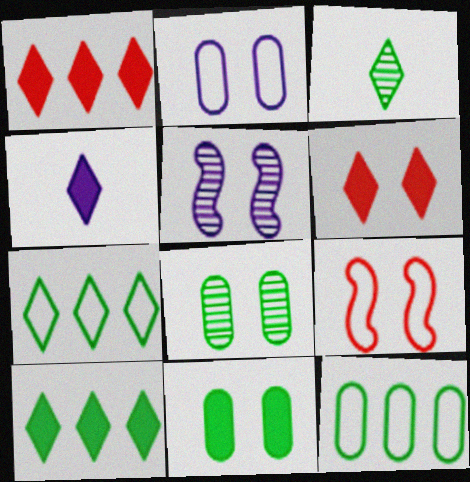[[4, 6, 10]]